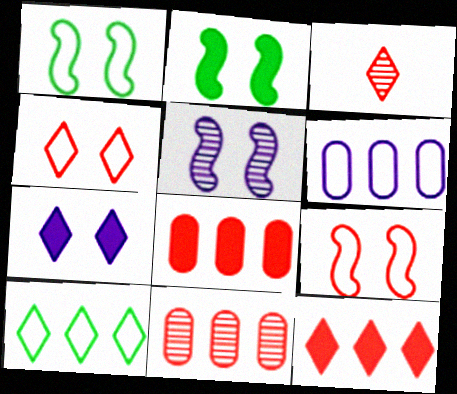[[2, 3, 6], 
[2, 5, 9], 
[3, 4, 12], 
[3, 7, 10], 
[3, 8, 9]]